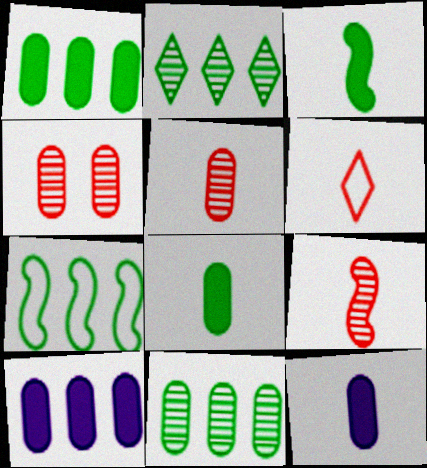[[1, 2, 7]]